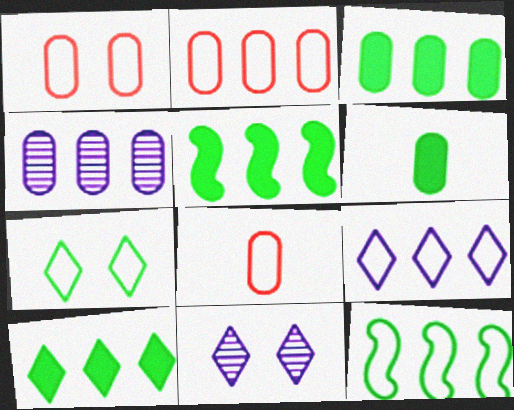[[1, 2, 8], 
[1, 4, 6], 
[2, 3, 4], 
[2, 9, 12], 
[3, 5, 10], 
[5, 8, 11]]